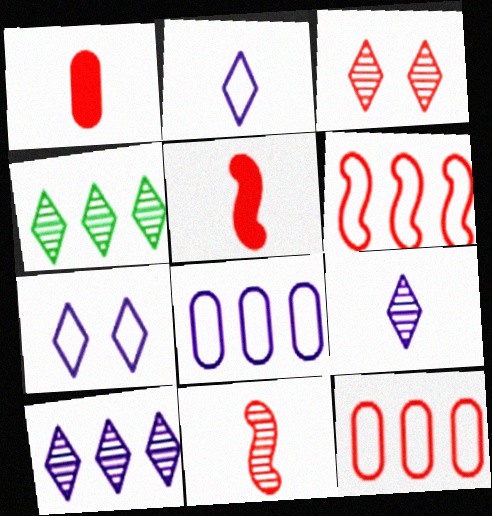[[1, 3, 6], 
[3, 4, 9], 
[3, 5, 12]]